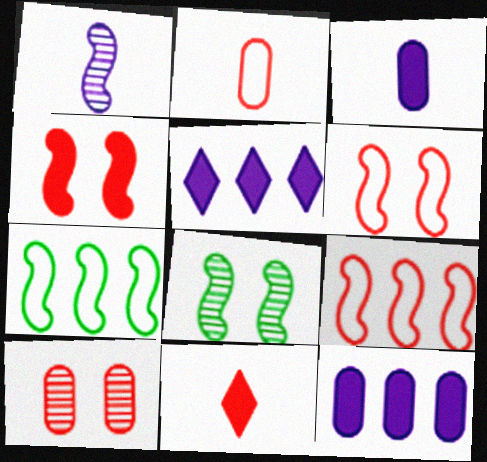[[1, 4, 7], 
[2, 5, 8], 
[9, 10, 11]]